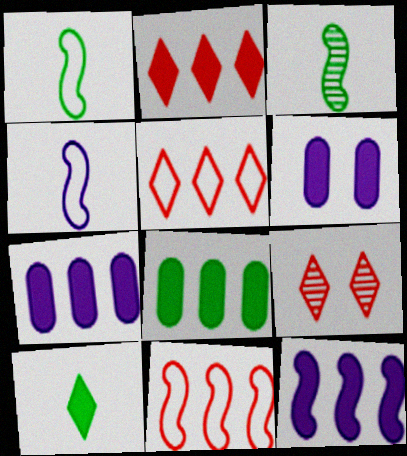[[1, 7, 9], 
[2, 8, 12], 
[3, 5, 6], 
[4, 8, 9]]